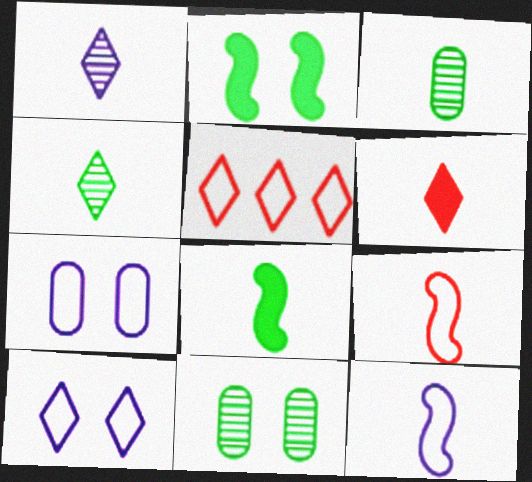[[3, 6, 12]]